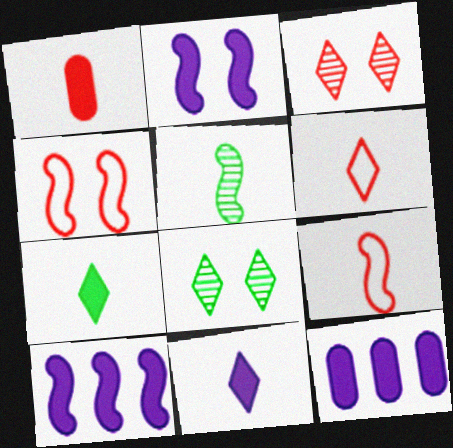[[2, 11, 12], 
[4, 5, 10], 
[8, 9, 12]]